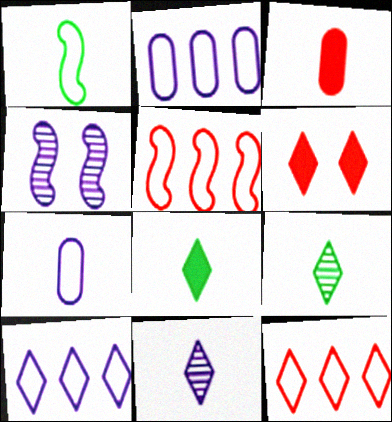[[1, 3, 11], 
[6, 9, 10]]